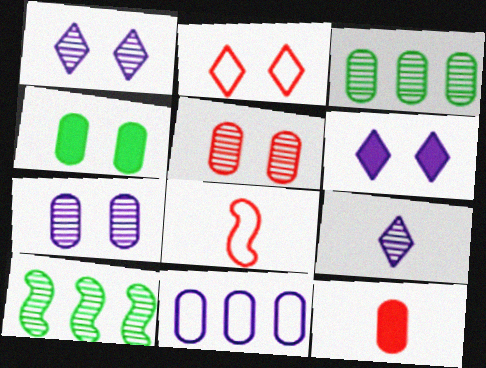[[3, 6, 8], 
[5, 9, 10]]